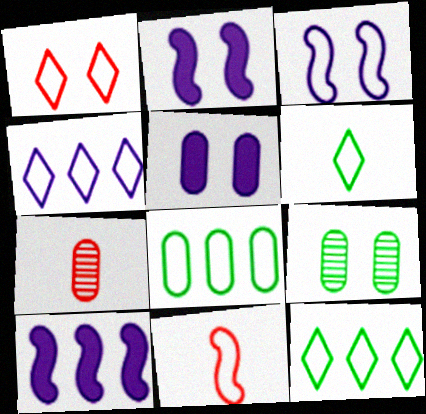[[1, 2, 9], 
[1, 4, 6], 
[2, 7, 12], 
[5, 7, 8]]